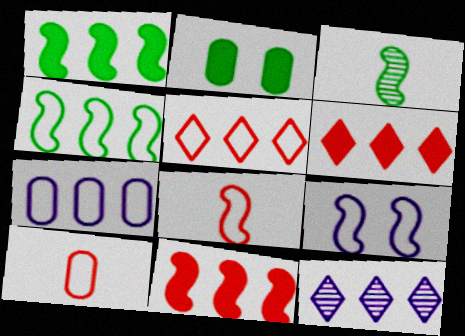[[2, 8, 12], 
[3, 9, 11], 
[4, 5, 7], 
[4, 8, 9]]